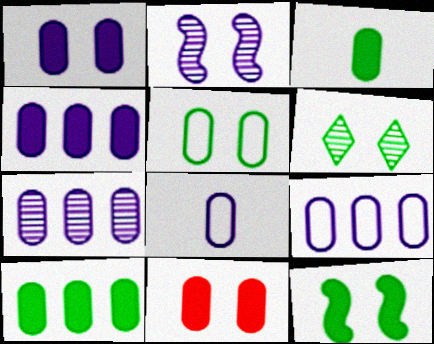[[1, 7, 8], 
[3, 4, 11], 
[4, 7, 9], 
[5, 6, 12]]